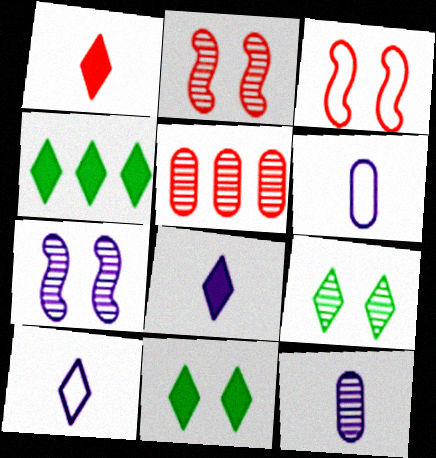[[1, 3, 5], 
[2, 4, 6], 
[3, 4, 12]]